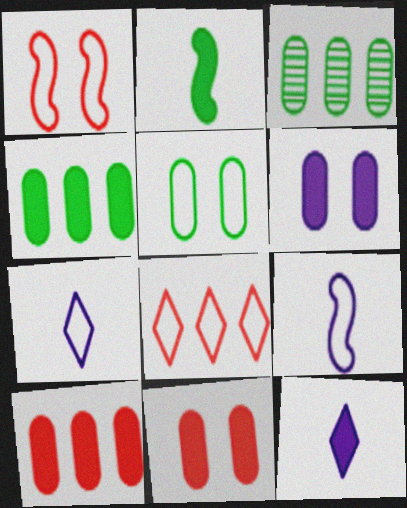[[1, 3, 12], 
[5, 8, 9]]